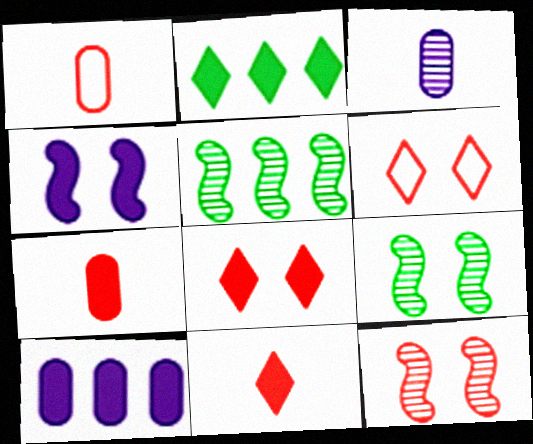[[2, 4, 7]]